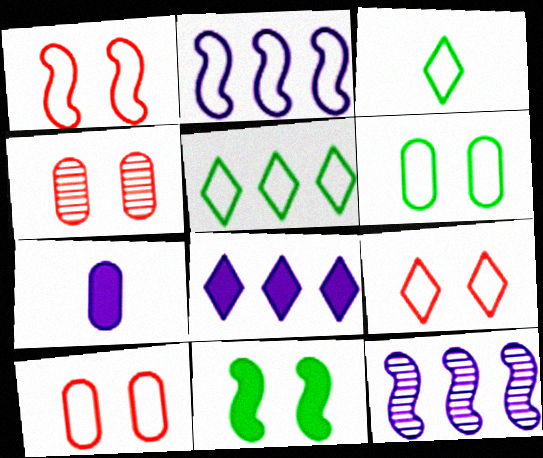[[1, 9, 10], 
[2, 3, 10]]